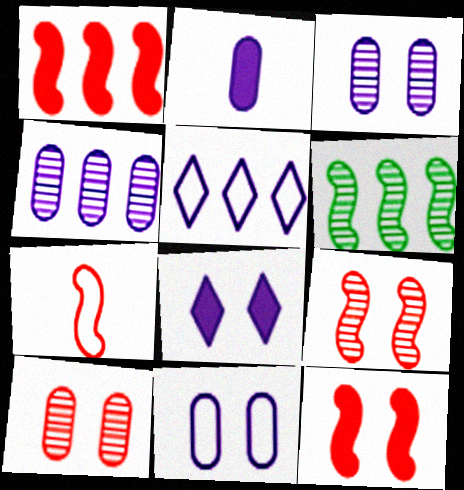[[1, 7, 9], 
[2, 4, 11]]